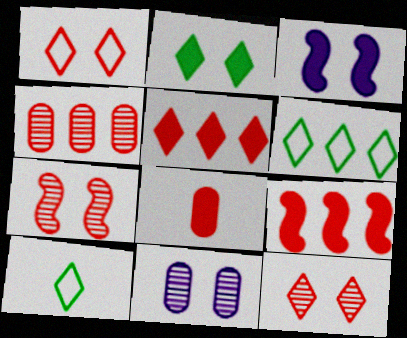[[3, 4, 10], 
[9, 10, 11]]